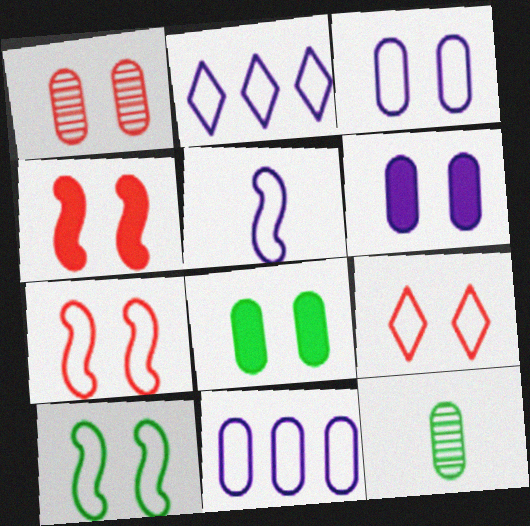[[1, 3, 8], 
[1, 4, 9], 
[2, 3, 5], 
[2, 4, 12], 
[3, 9, 10]]